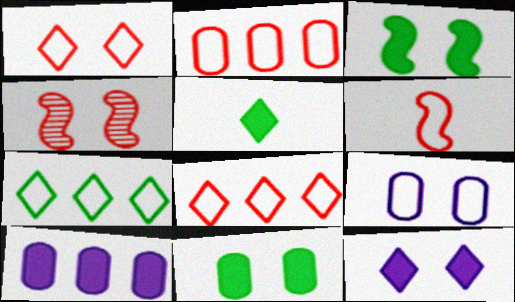[[1, 2, 6], 
[6, 7, 9]]